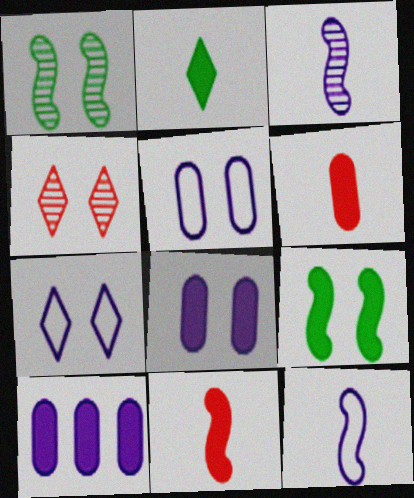[[3, 7, 10], 
[4, 5, 9]]